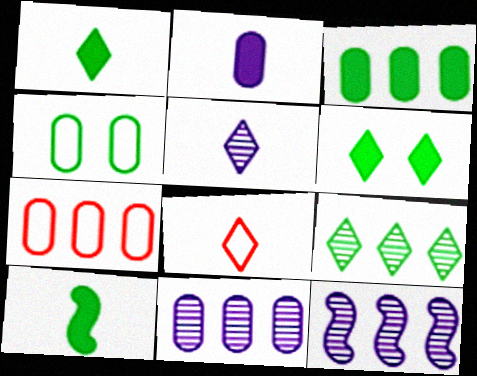[[1, 5, 8], 
[3, 6, 10], 
[3, 7, 11], 
[4, 9, 10]]